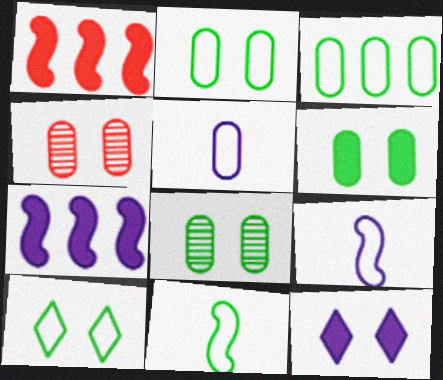[[2, 6, 8], 
[3, 10, 11]]